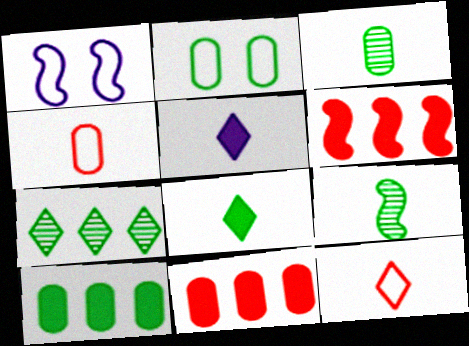[[1, 6, 9], 
[2, 3, 10], 
[4, 5, 9]]